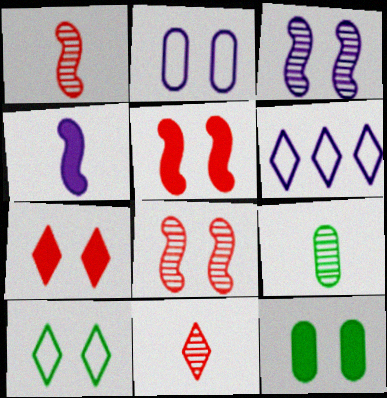[[1, 6, 12], 
[5, 6, 9]]